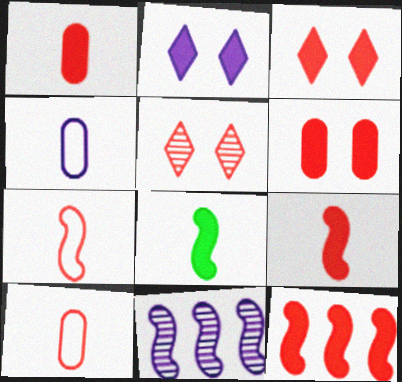[[1, 3, 12], 
[2, 4, 11], 
[5, 10, 12]]